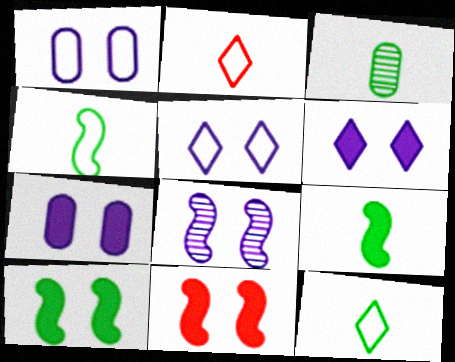[[1, 6, 8], 
[3, 9, 12], 
[5, 7, 8]]